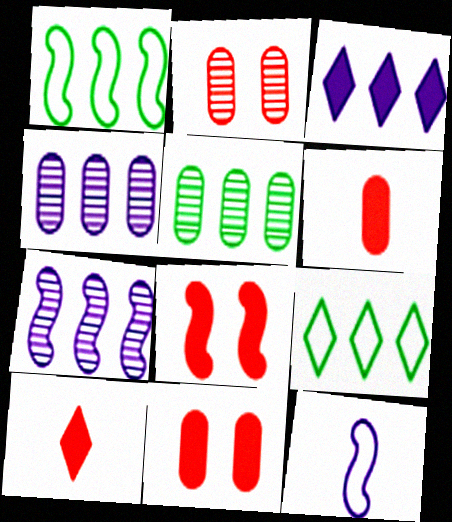[]